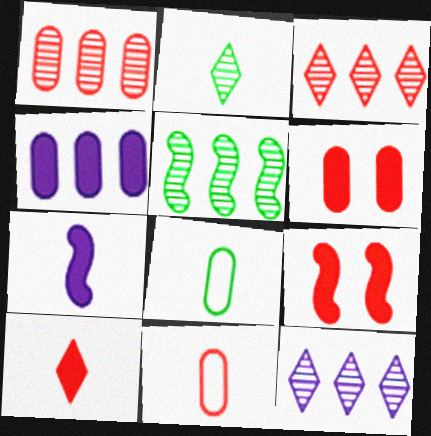[[1, 5, 12], 
[1, 6, 11], 
[2, 7, 11], 
[3, 9, 11], 
[8, 9, 12]]